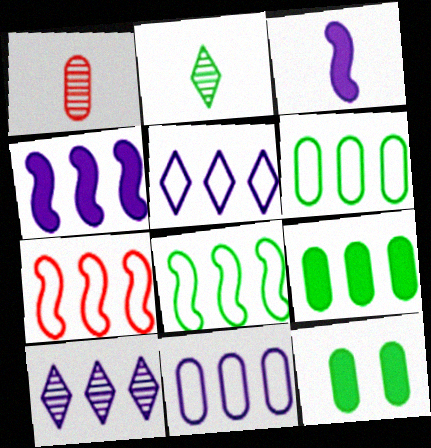[[1, 11, 12], 
[2, 8, 12], 
[4, 10, 11], 
[5, 6, 7], 
[7, 9, 10]]